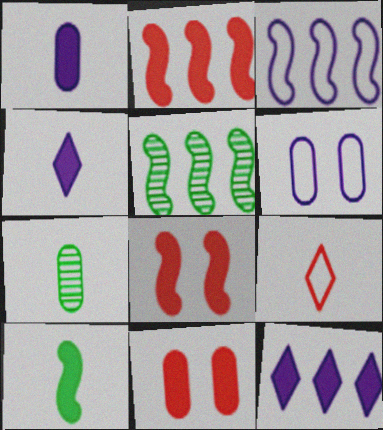[[2, 3, 5], 
[10, 11, 12]]